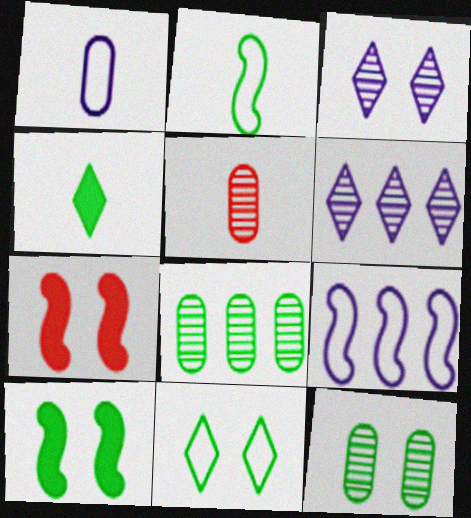[[10, 11, 12]]